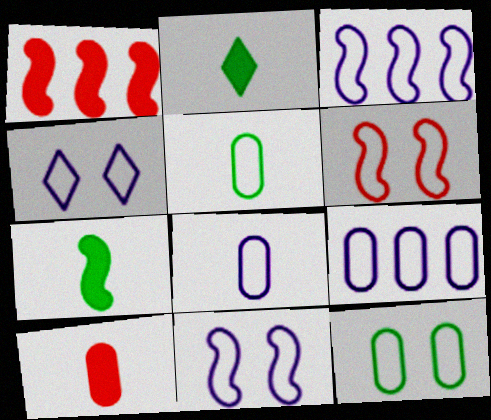[[3, 4, 8], 
[4, 6, 12]]